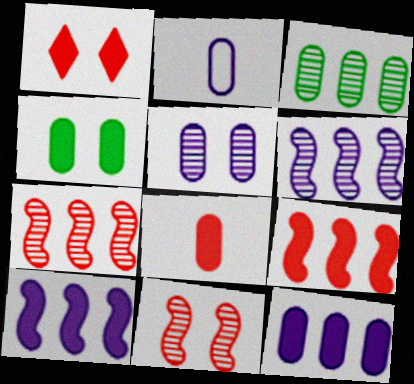[[1, 8, 9], 
[2, 5, 12], 
[4, 8, 12]]